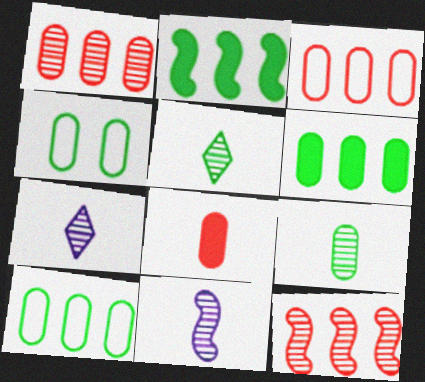[[2, 4, 5], 
[4, 6, 9]]